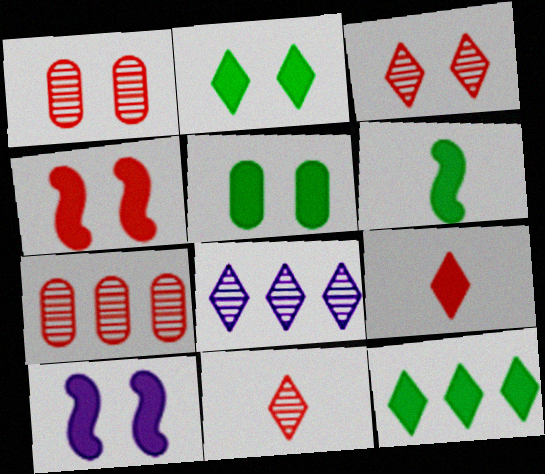[[5, 6, 12]]